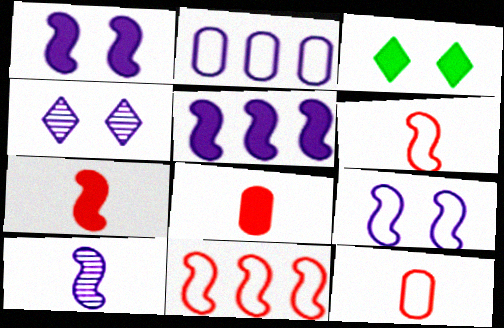[[3, 5, 8], 
[5, 9, 10]]